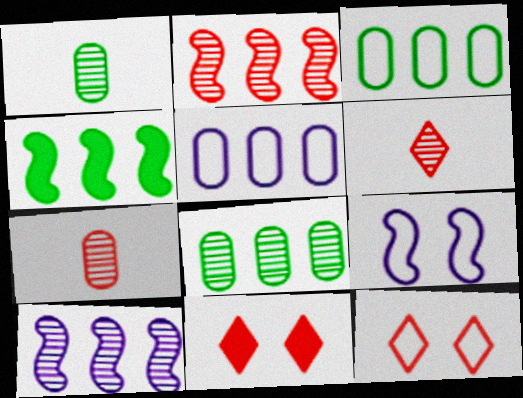[]